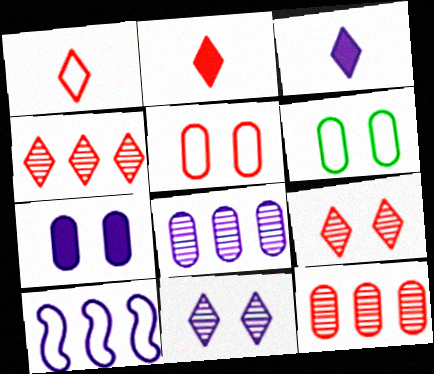[[1, 6, 10]]